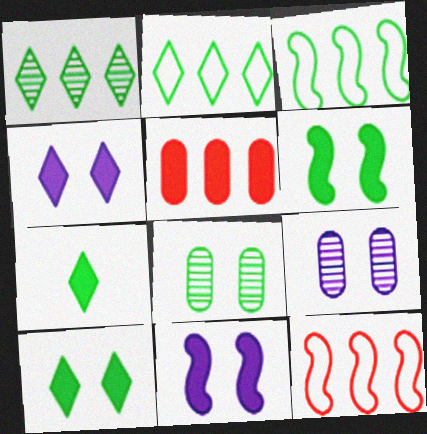[[3, 7, 8], 
[5, 7, 11], 
[7, 9, 12]]